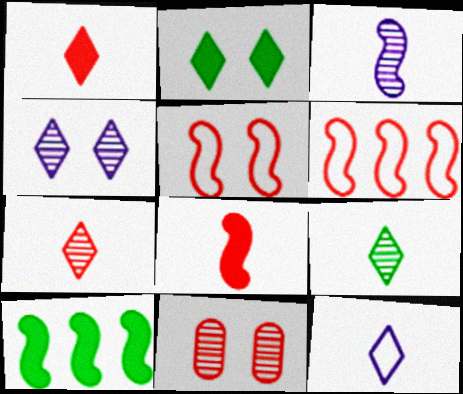[[1, 6, 11], 
[1, 9, 12], 
[3, 5, 10], 
[10, 11, 12]]